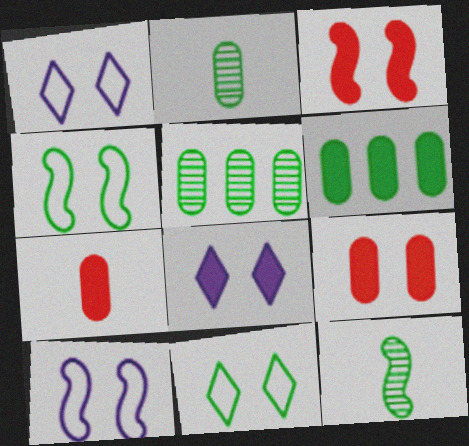[[6, 11, 12]]